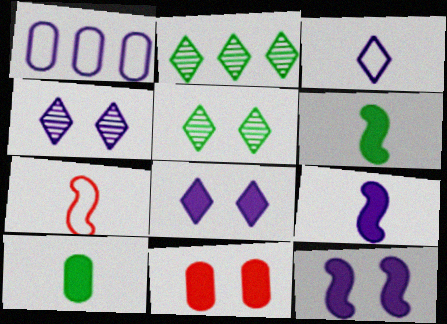[[1, 4, 9]]